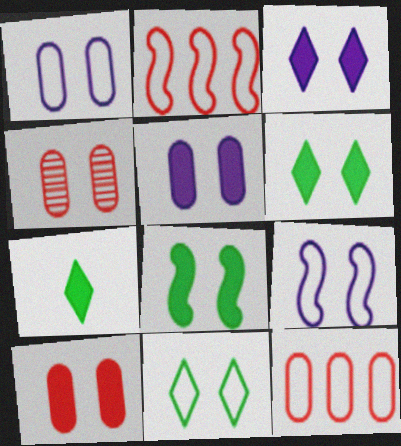[[3, 8, 10], 
[4, 6, 9]]